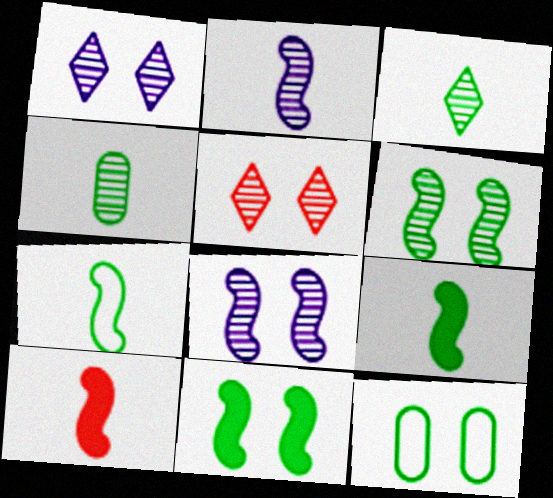[[2, 7, 10]]